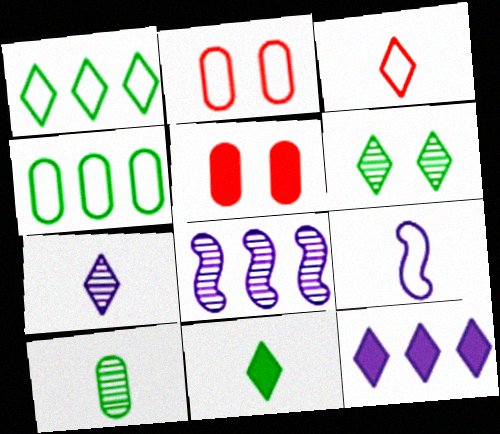[[1, 2, 9], 
[1, 6, 11], 
[2, 8, 11], 
[3, 6, 12], 
[3, 7, 11]]